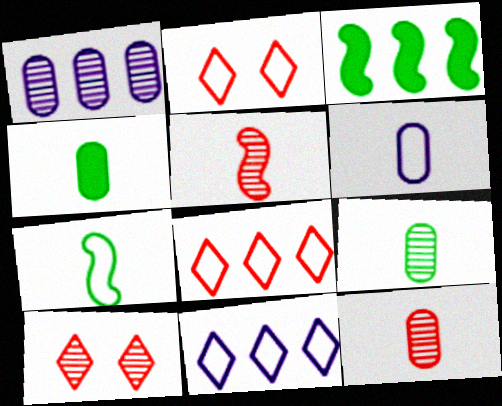[[1, 3, 8], 
[3, 6, 10], 
[4, 6, 12]]